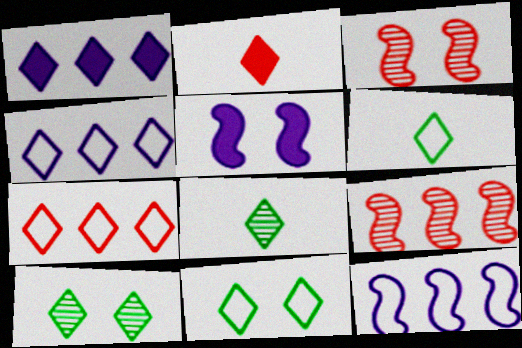[[2, 4, 10]]